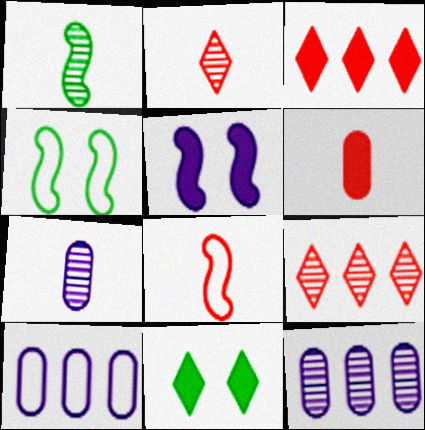[[1, 2, 7], 
[2, 6, 8], 
[3, 4, 7], 
[8, 11, 12]]